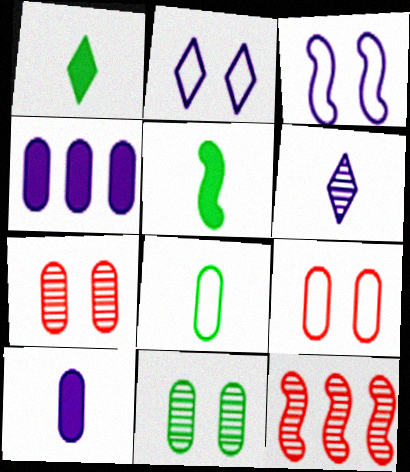[[3, 4, 6], 
[3, 5, 12], 
[4, 7, 8], 
[6, 11, 12]]